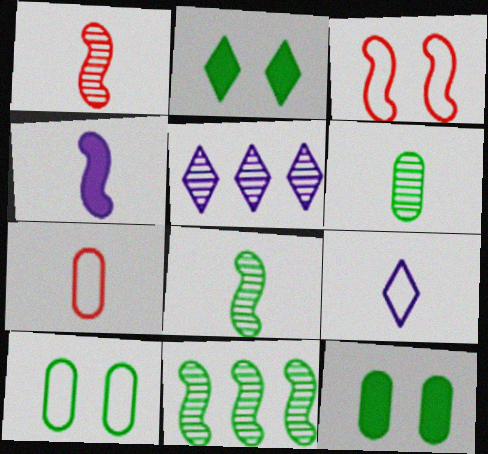[[3, 4, 11]]